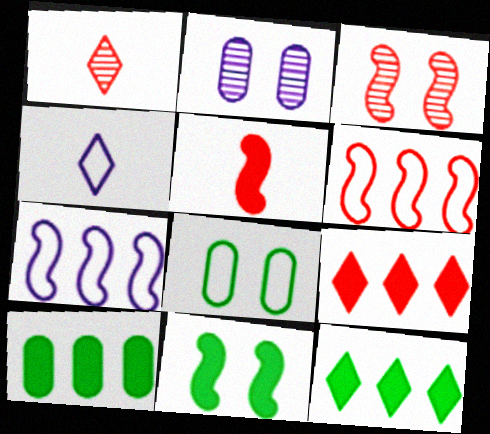[[3, 4, 10], 
[3, 5, 6], 
[4, 6, 8]]